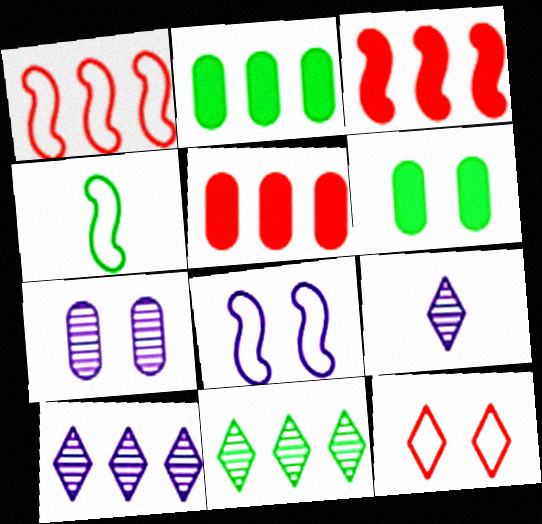[[1, 2, 10], 
[1, 4, 8], 
[1, 6, 9], 
[4, 6, 11]]